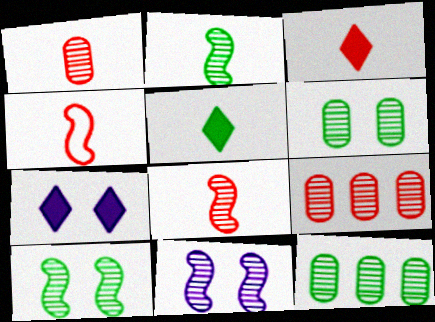[[1, 3, 4], 
[4, 7, 12]]